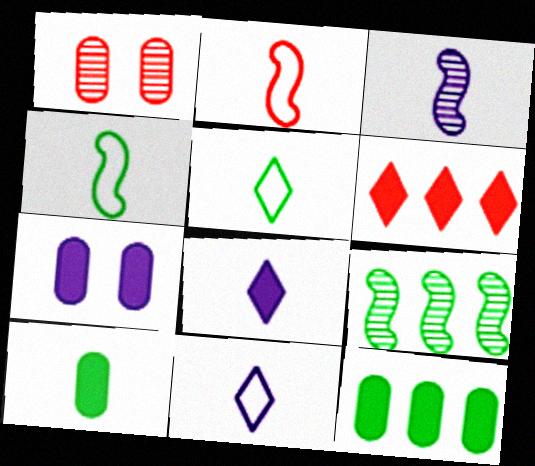[[1, 2, 6]]